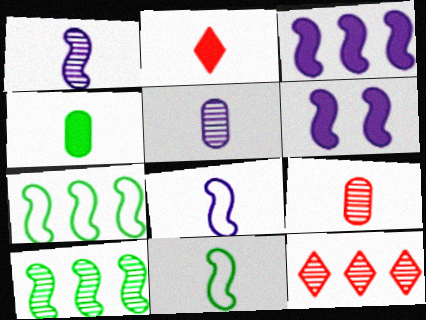[[2, 5, 11]]